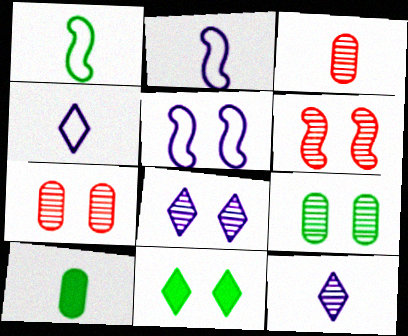[[5, 7, 11], 
[6, 8, 9]]